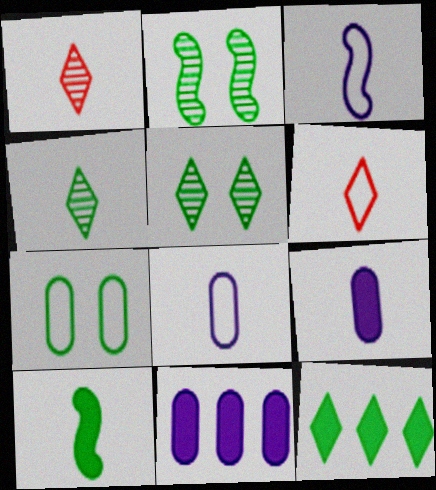[[1, 8, 10], 
[2, 6, 11]]